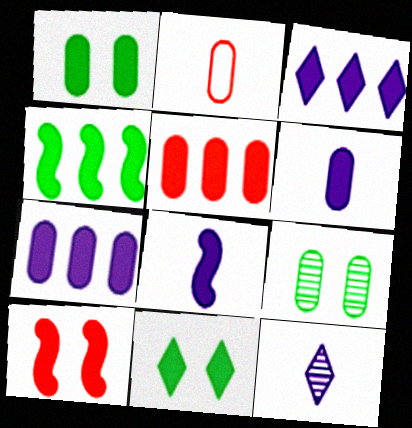[[1, 5, 6], 
[2, 7, 9], 
[3, 4, 5], 
[4, 8, 10], 
[5, 8, 11]]